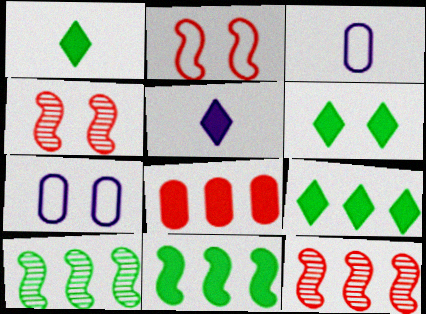[[1, 6, 9], 
[1, 7, 12], 
[3, 4, 9], 
[3, 6, 12], 
[4, 6, 7]]